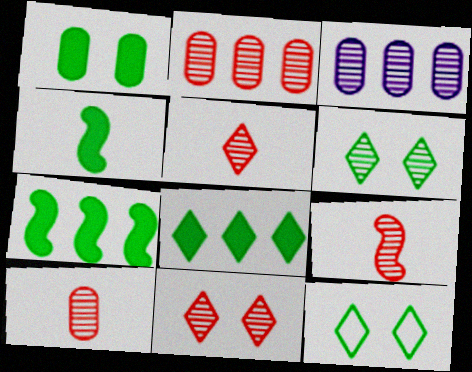[[1, 4, 8], 
[2, 9, 11], 
[3, 6, 9], 
[5, 9, 10]]